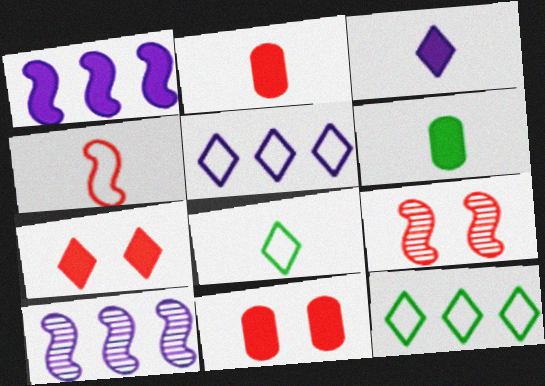[[1, 6, 7], 
[5, 6, 9], 
[8, 10, 11]]